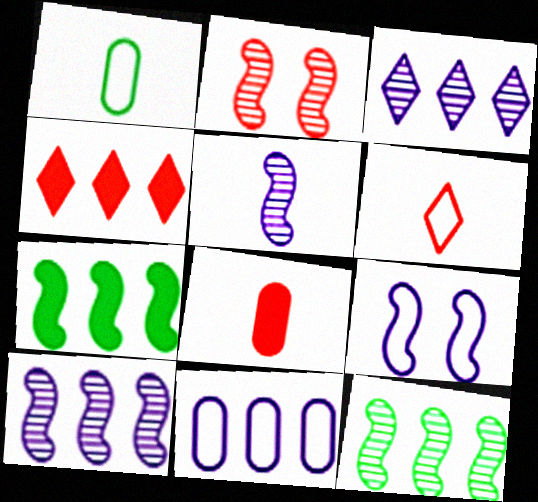[[2, 5, 12], 
[4, 11, 12]]